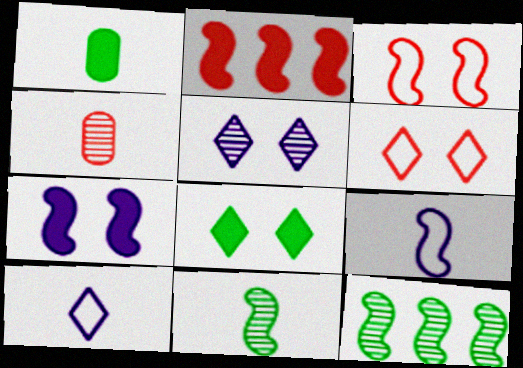[[2, 4, 6], 
[4, 5, 12], 
[5, 6, 8]]